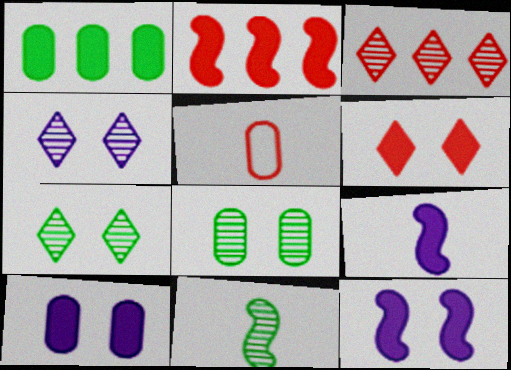[[1, 6, 9]]